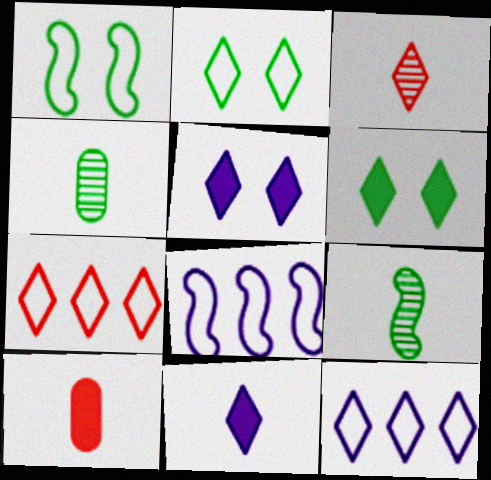[[3, 6, 12]]